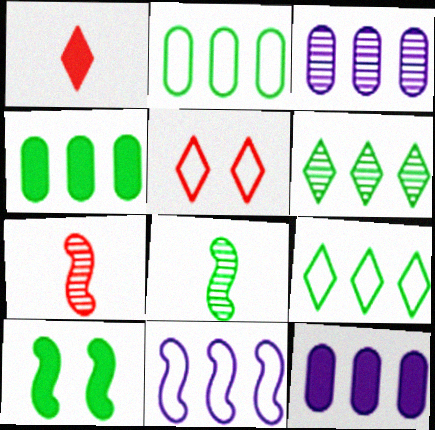[[1, 10, 12], 
[5, 8, 12], 
[7, 10, 11]]